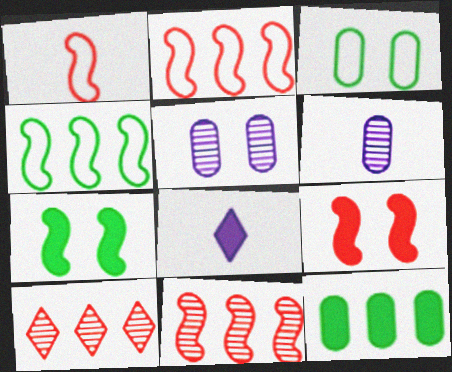[[1, 9, 11], 
[3, 8, 11], 
[8, 9, 12]]